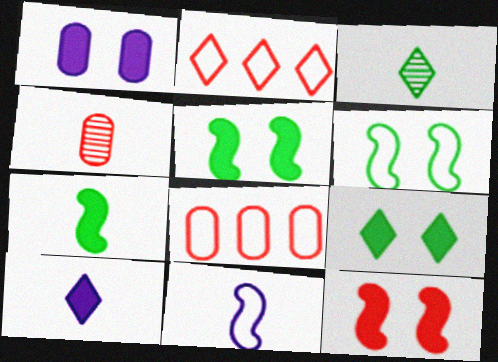[[1, 9, 12], 
[2, 4, 12]]